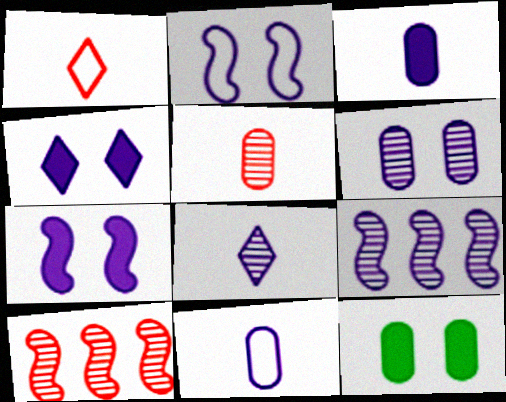[[1, 9, 12], 
[2, 4, 6], 
[4, 9, 11], 
[6, 8, 9]]